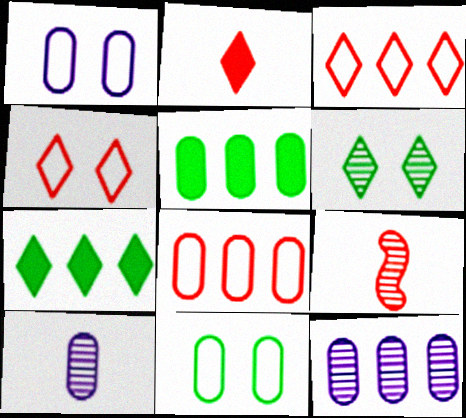[[1, 7, 9], 
[5, 8, 12], 
[6, 9, 12]]